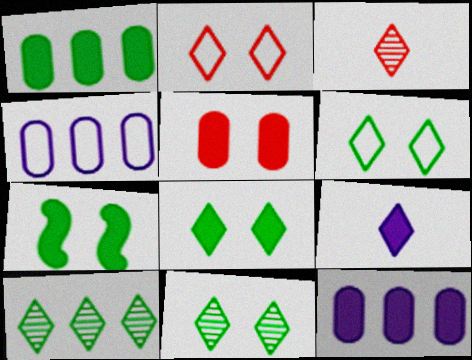[[2, 9, 10], 
[3, 4, 7], 
[6, 8, 11]]